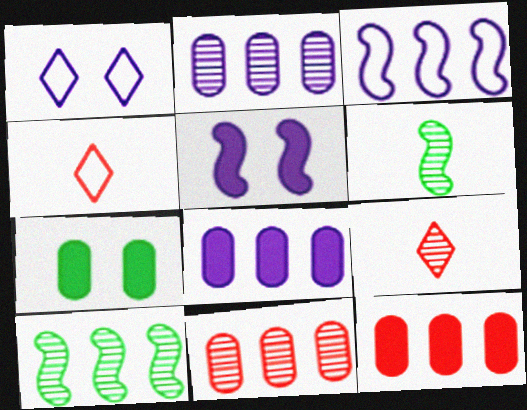[[1, 6, 12], 
[3, 7, 9]]